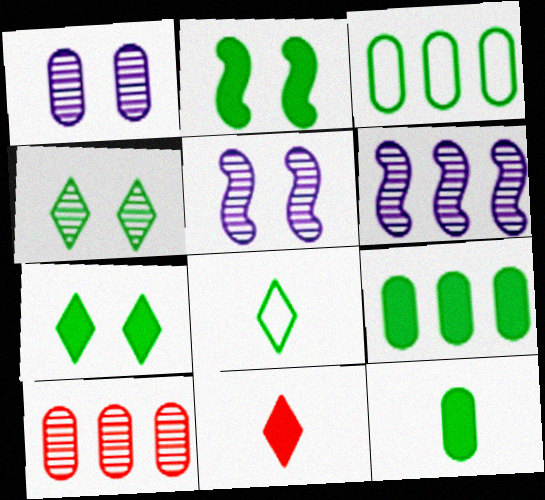[[3, 5, 11]]